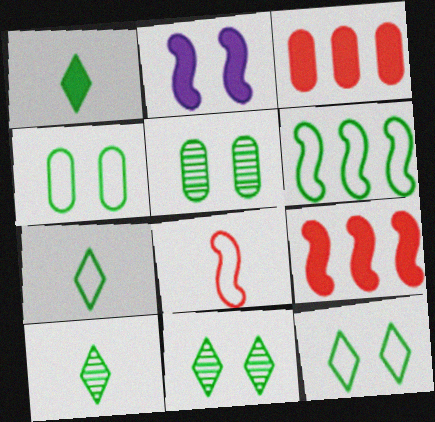[[1, 2, 3], 
[1, 5, 6], 
[1, 7, 10], 
[4, 6, 7]]